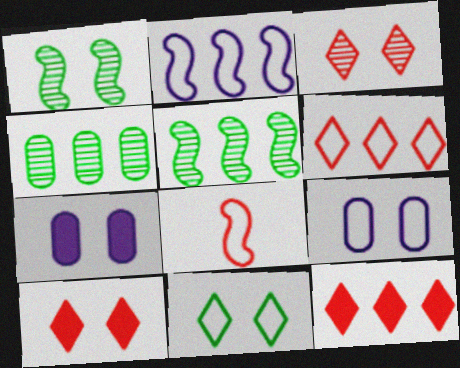[[1, 9, 10], 
[2, 4, 12]]